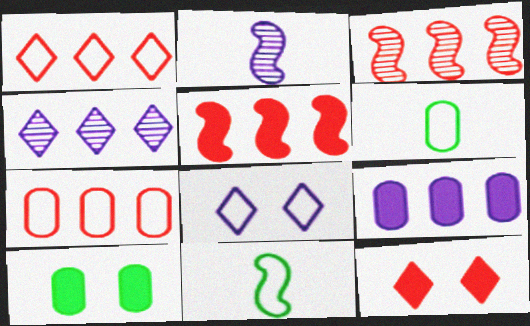[[1, 2, 10], 
[2, 8, 9], 
[7, 8, 11]]